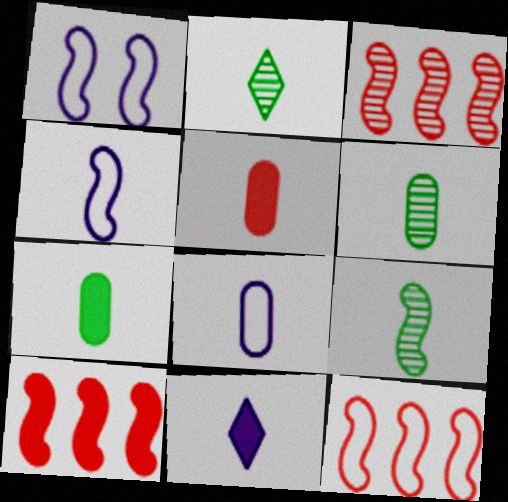[[1, 9, 10], 
[2, 4, 5], 
[2, 6, 9], 
[3, 10, 12], 
[5, 6, 8]]